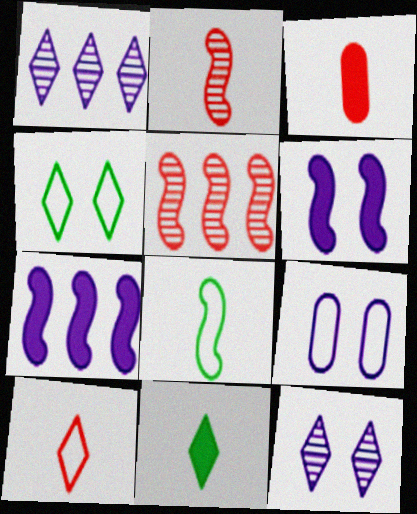[[2, 3, 10], 
[5, 6, 8], 
[5, 9, 11], 
[6, 9, 12]]